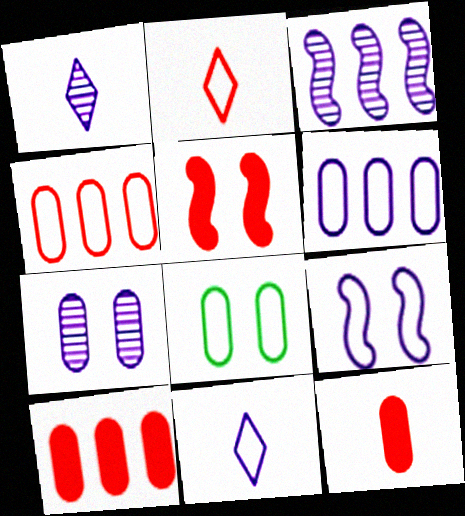[[1, 3, 7], 
[6, 9, 11]]